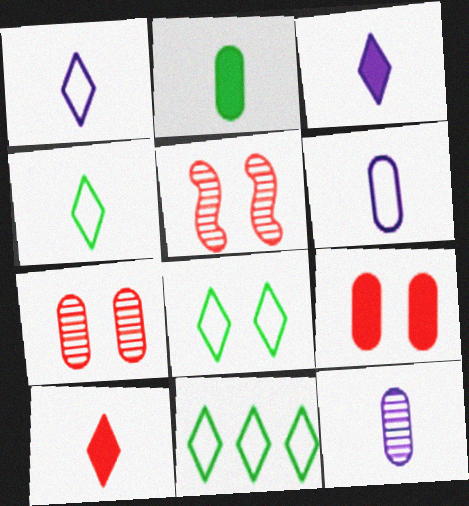[[4, 8, 11]]